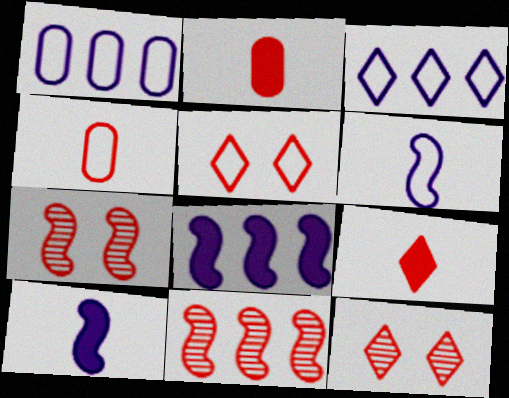[[2, 5, 11]]